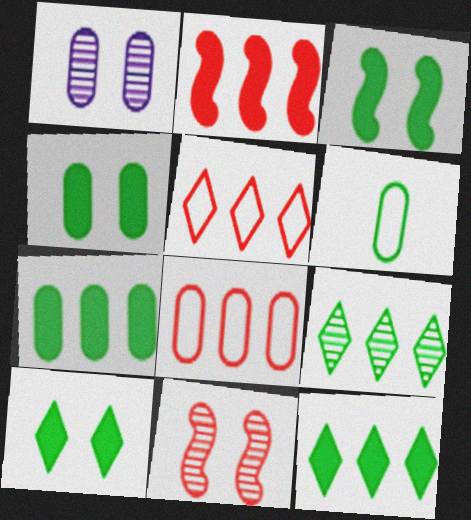[[3, 4, 10], 
[3, 6, 9]]